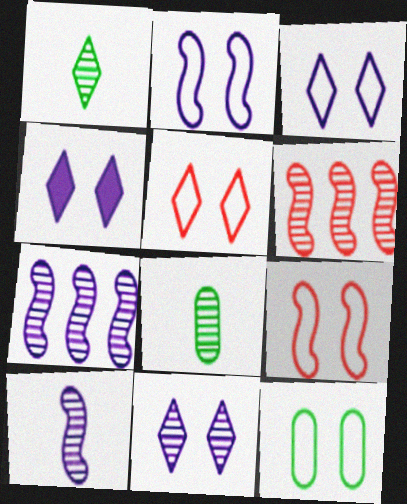[[2, 5, 12], 
[3, 4, 11], 
[3, 9, 12], 
[6, 8, 11]]